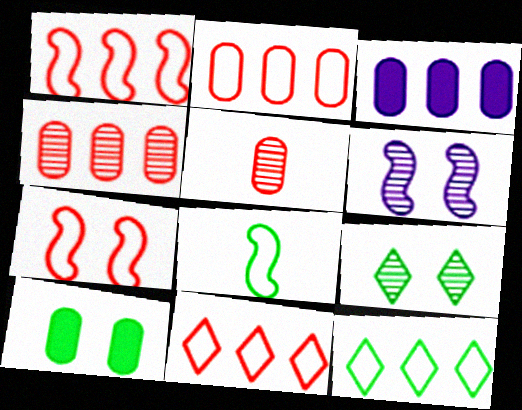[[1, 2, 11]]